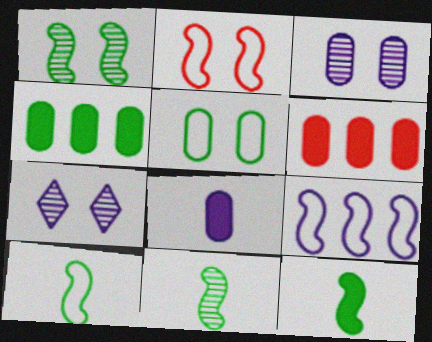[[2, 9, 10], 
[6, 7, 10], 
[7, 8, 9], 
[10, 11, 12]]